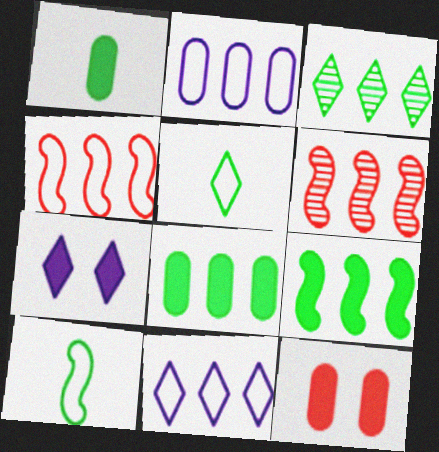[[6, 8, 11]]